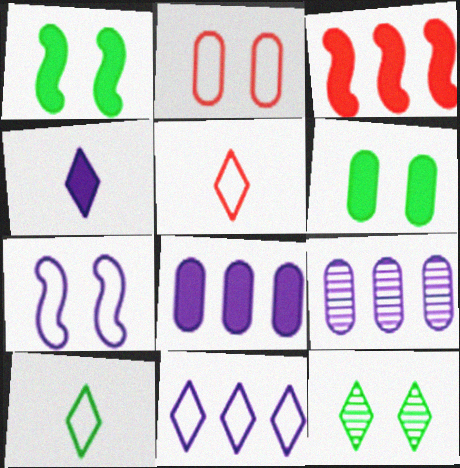[[1, 5, 9], 
[3, 4, 6], 
[4, 7, 9]]